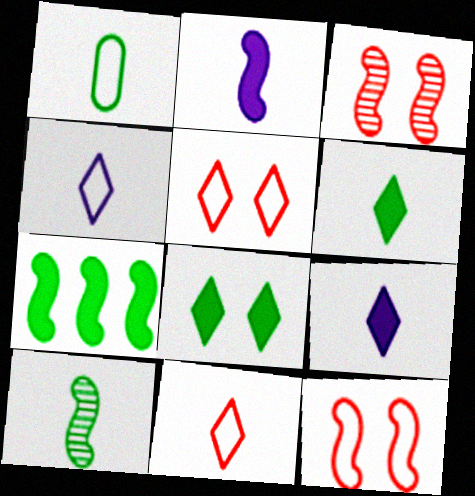[[1, 6, 10]]